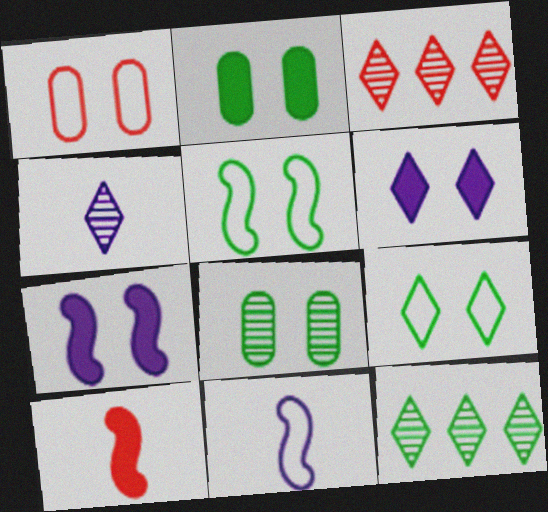[[1, 3, 10], 
[2, 3, 11]]